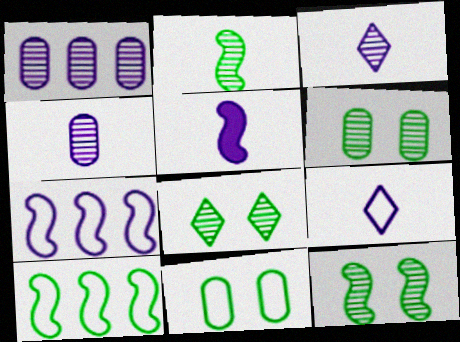[[4, 5, 9], 
[6, 8, 12]]